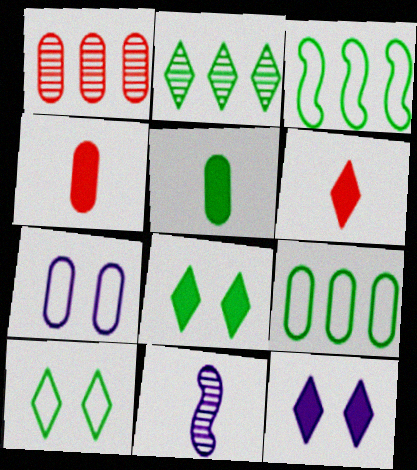[[1, 5, 7]]